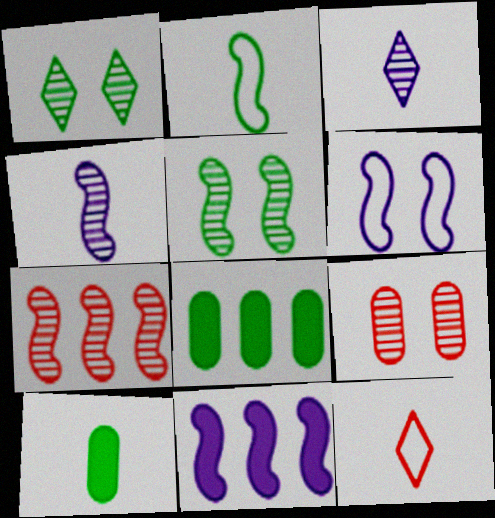[[1, 2, 8], 
[4, 5, 7], 
[4, 6, 11], 
[4, 10, 12]]